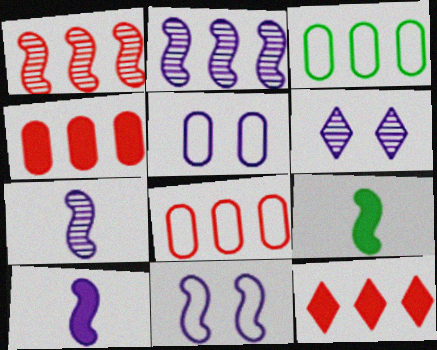[[1, 8, 12], 
[1, 9, 11], 
[2, 3, 12], 
[2, 10, 11], 
[6, 8, 9]]